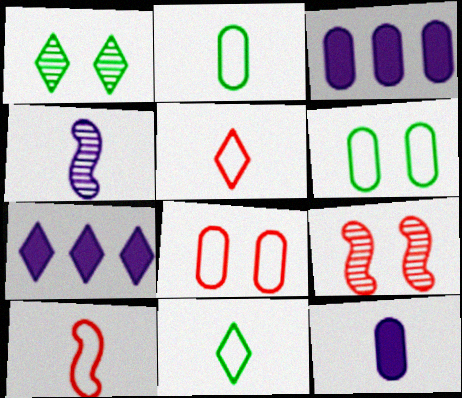[[1, 3, 10], 
[1, 5, 7], 
[2, 7, 9], 
[3, 9, 11]]